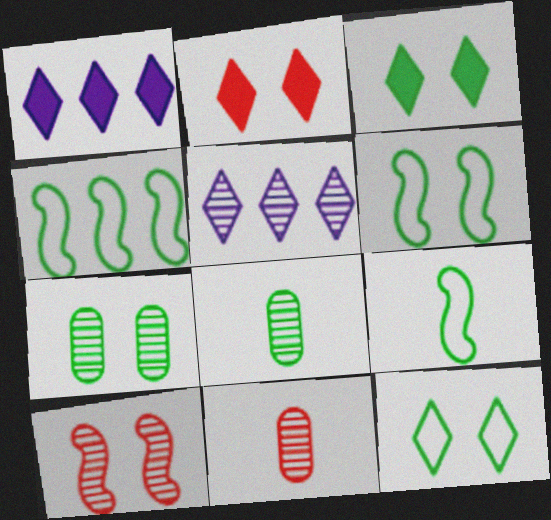[[1, 6, 11], 
[3, 4, 8], 
[3, 6, 7], 
[4, 6, 9], 
[5, 8, 10]]